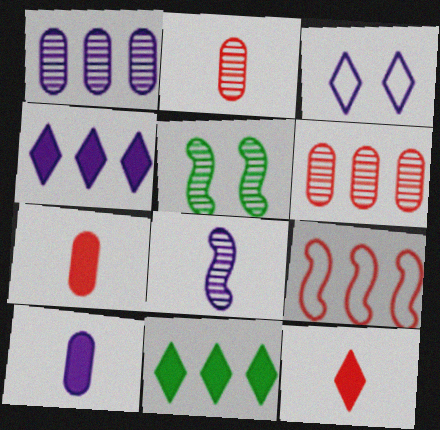[[1, 9, 11]]